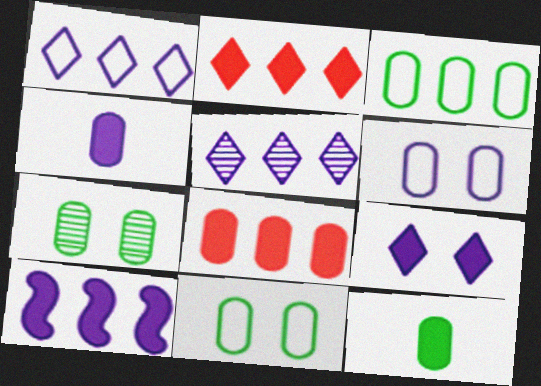[[3, 7, 12], 
[4, 9, 10]]